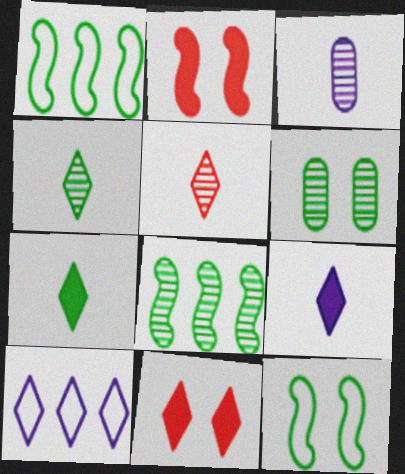[[1, 3, 11], 
[1, 6, 7], 
[4, 6, 8], 
[4, 10, 11]]